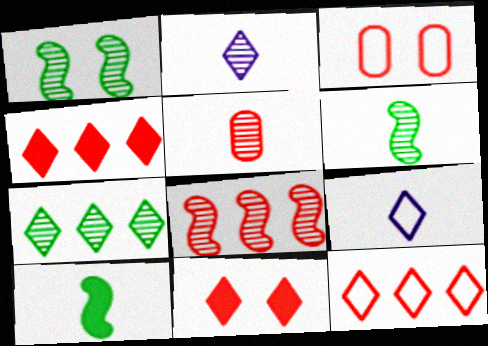[[2, 5, 6], 
[5, 9, 10], 
[7, 9, 11]]